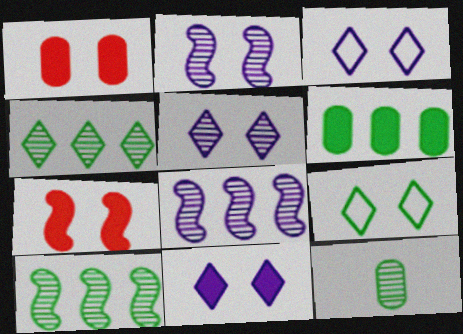[[1, 2, 9], 
[3, 5, 11]]